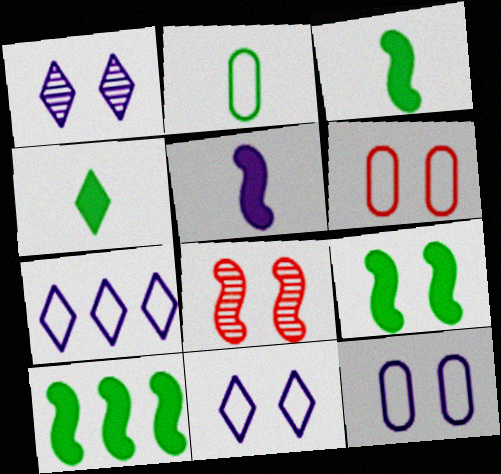[[1, 6, 9], 
[3, 9, 10]]